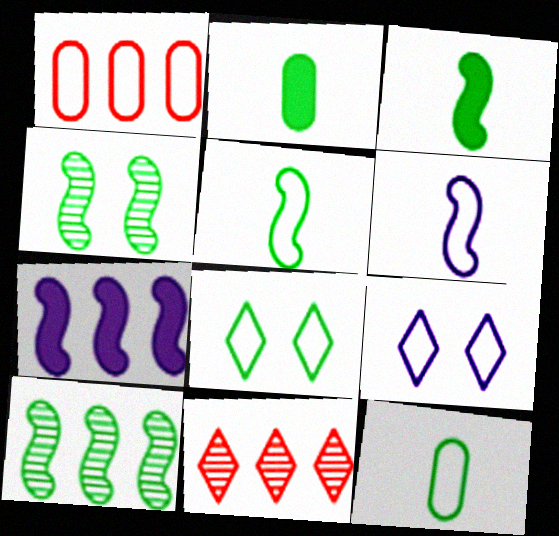[[1, 5, 9], 
[1, 6, 8], 
[2, 8, 10]]